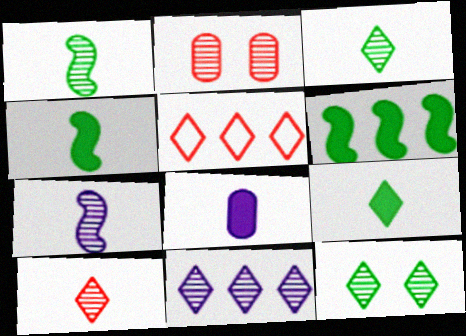[[1, 2, 11], 
[10, 11, 12]]